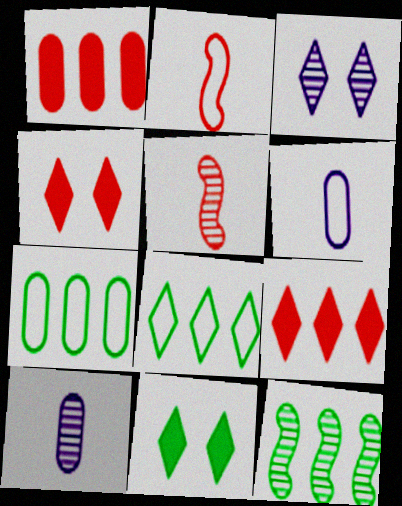[[4, 6, 12]]